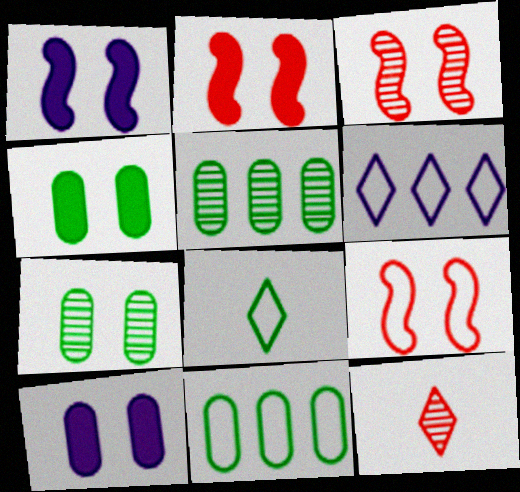[[1, 11, 12], 
[2, 3, 9]]